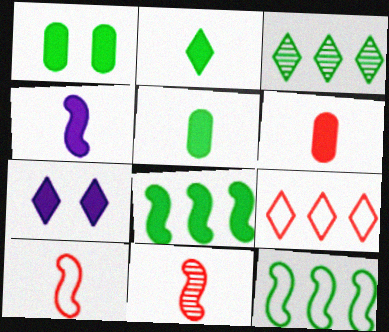[[1, 2, 8], 
[2, 4, 6], 
[6, 7, 8]]